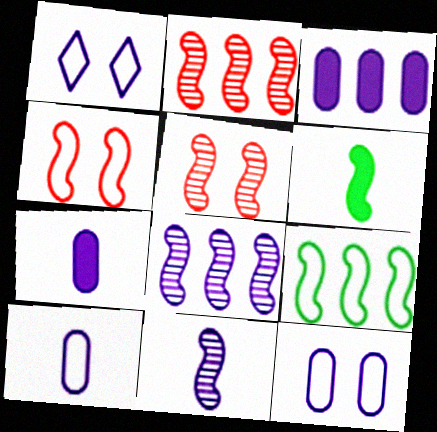[[1, 3, 11], 
[1, 7, 8], 
[4, 6, 8]]